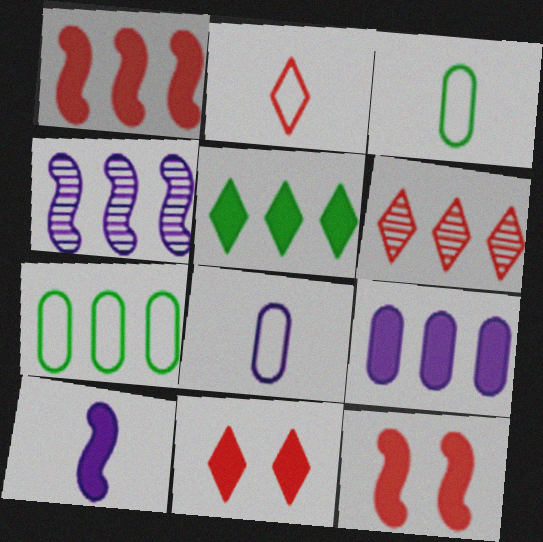[[1, 5, 9], 
[2, 6, 11], 
[3, 4, 11]]